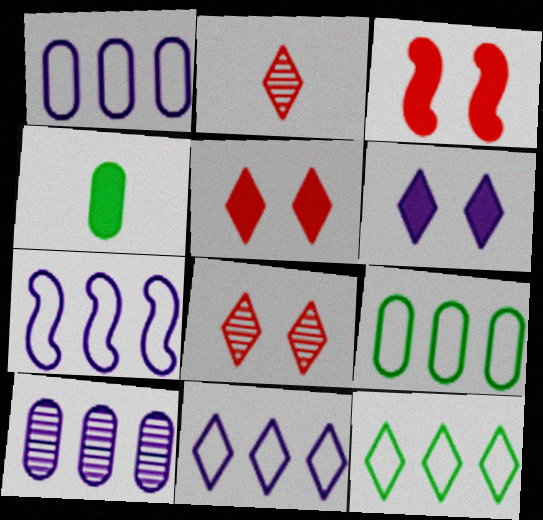[[1, 7, 11], 
[2, 6, 12], 
[4, 7, 8]]